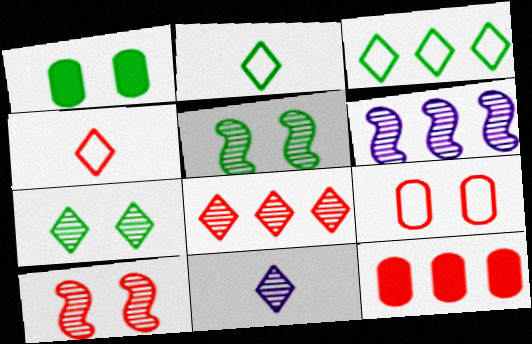[[1, 4, 6], 
[3, 6, 12], 
[4, 10, 12], 
[7, 8, 11]]